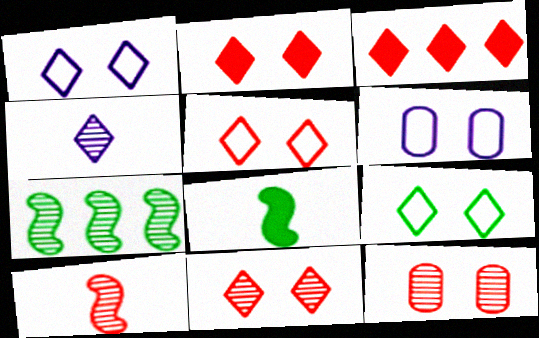[[1, 5, 9], 
[2, 5, 11], 
[3, 4, 9], 
[4, 7, 12]]